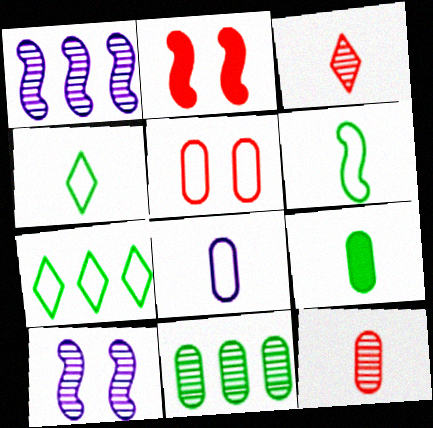[[1, 2, 6], 
[3, 10, 11], 
[8, 9, 12]]